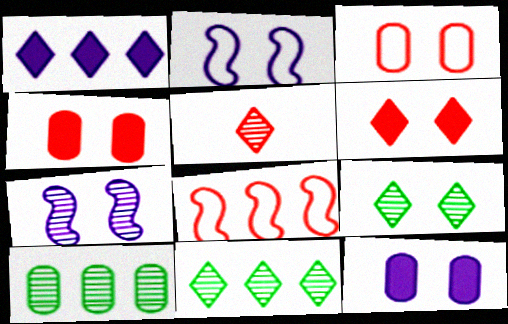[[1, 8, 10], 
[2, 4, 9], 
[4, 5, 8], 
[5, 7, 10]]